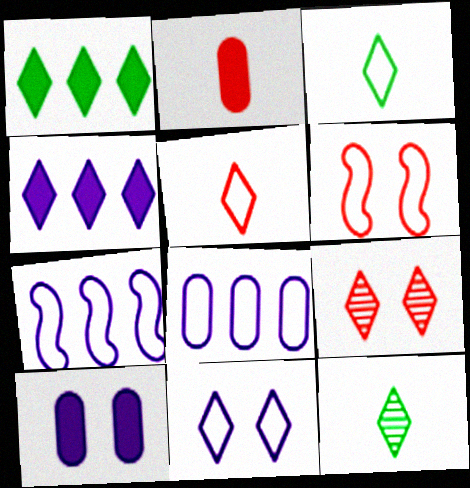[[3, 4, 9], 
[3, 6, 8]]